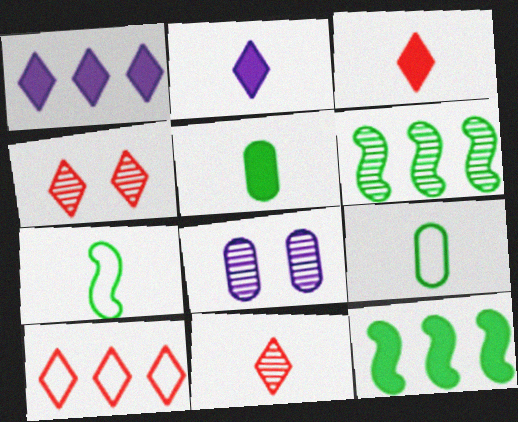[[3, 4, 10], 
[6, 8, 11]]